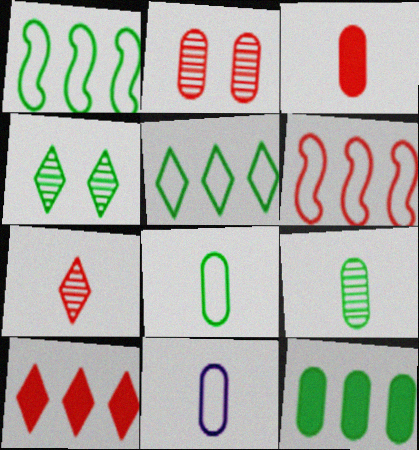[[2, 11, 12], 
[3, 9, 11]]